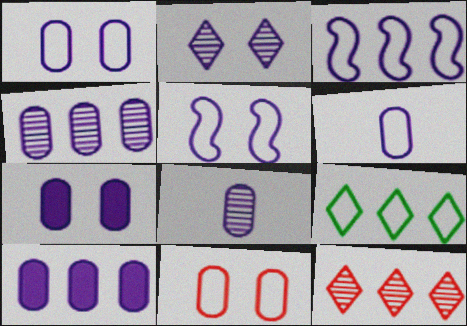[[1, 8, 10], 
[2, 5, 7], 
[4, 6, 7]]